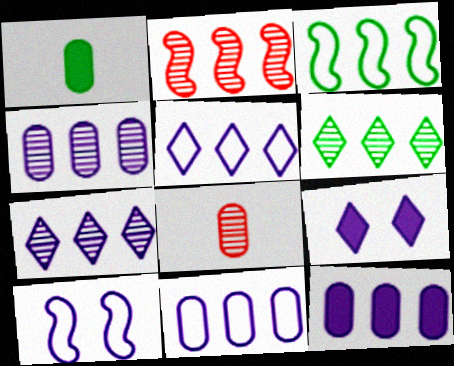[[2, 4, 6], 
[3, 8, 9], 
[4, 11, 12]]